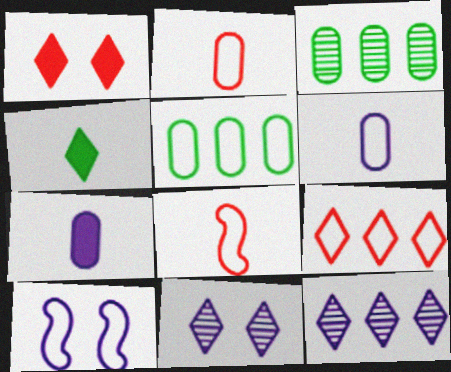[[4, 9, 11], 
[7, 10, 12]]